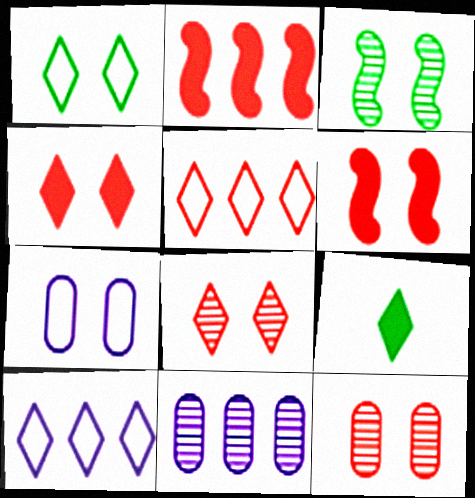[[3, 4, 7], 
[8, 9, 10]]